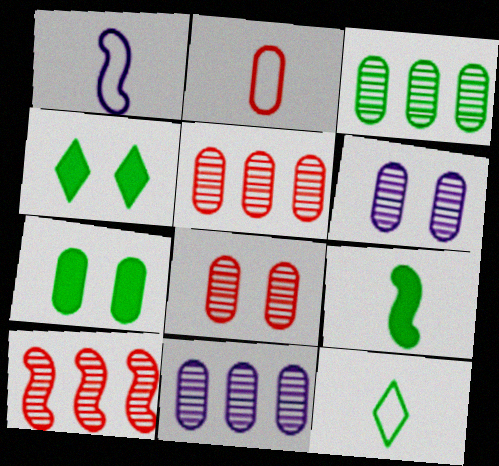[[1, 2, 12], 
[1, 4, 5], 
[2, 7, 11], 
[3, 5, 11]]